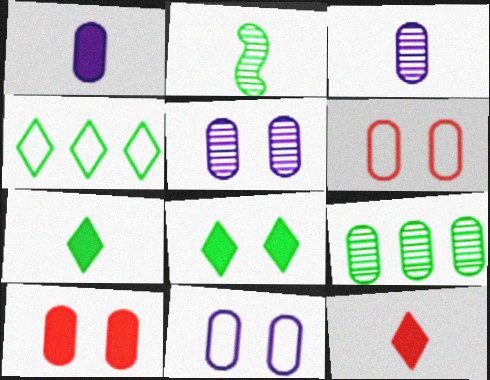[[1, 6, 9]]